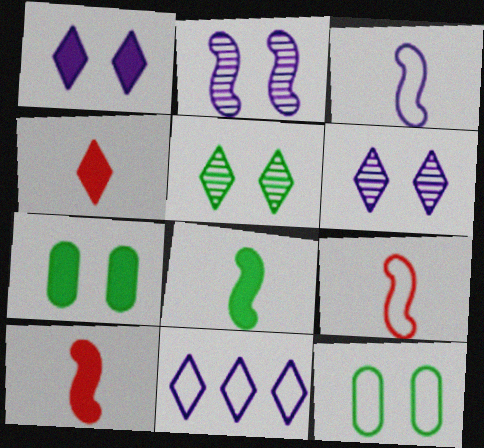[[4, 5, 11], 
[9, 11, 12]]